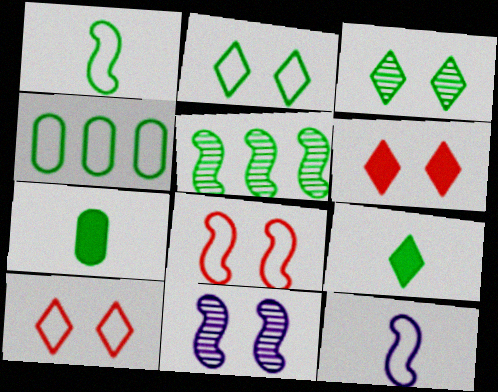[[1, 2, 4], 
[2, 5, 7], 
[4, 10, 12]]